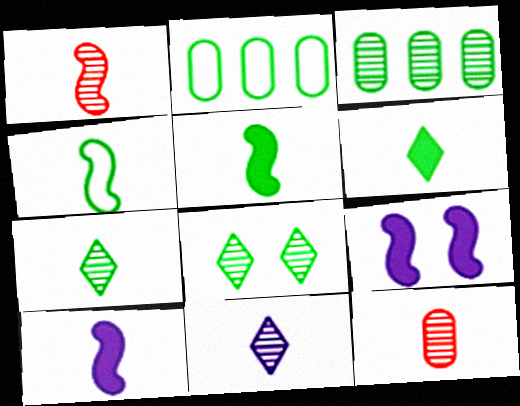[[1, 4, 10], 
[2, 5, 8]]